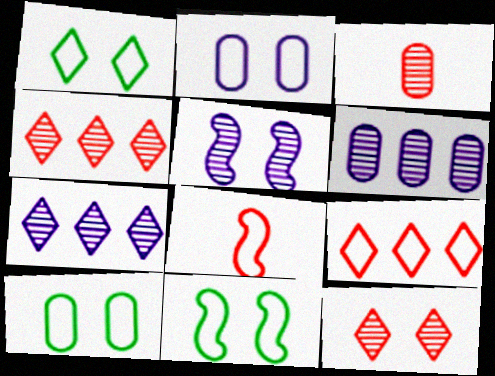[[1, 10, 11]]